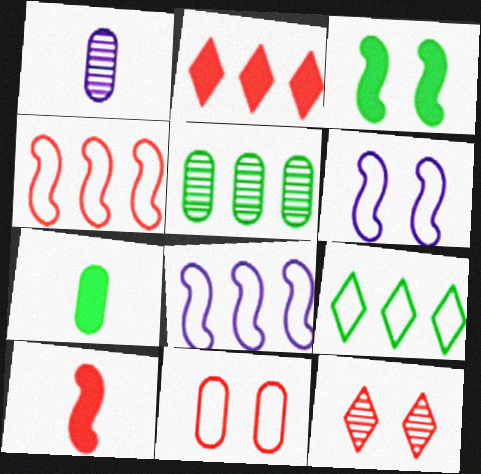[[2, 5, 8], 
[7, 8, 12]]